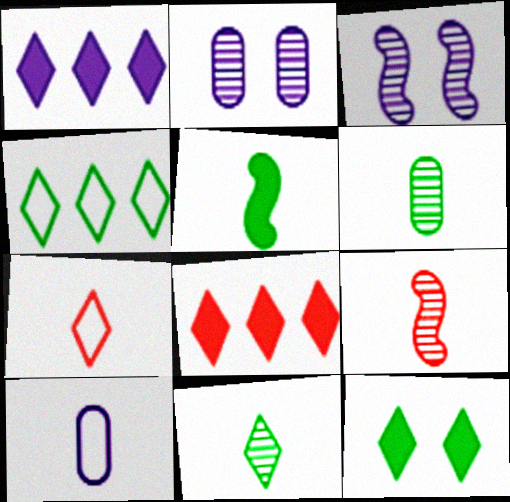[[1, 3, 10], 
[4, 11, 12]]